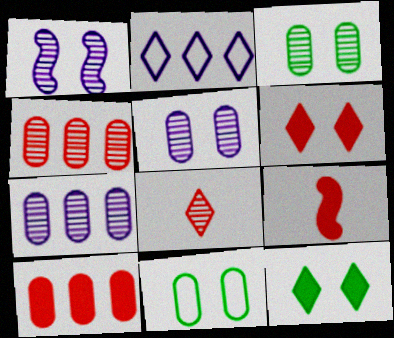[[1, 6, 11], 
[2, 3, 9], 
[2, 8, 12], 
[6, 9, 10]]